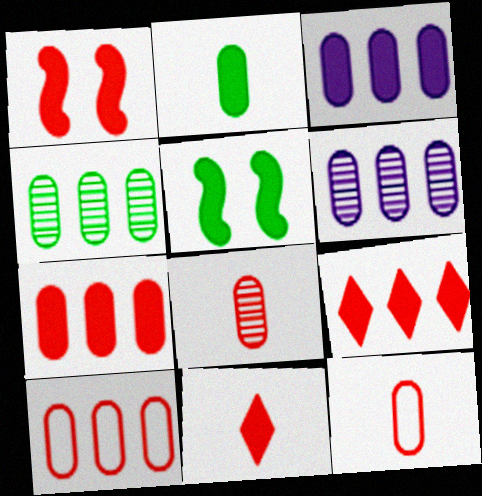[[1, 7, 11], 
[3, 4, 10], 
[3, 5, 11]]